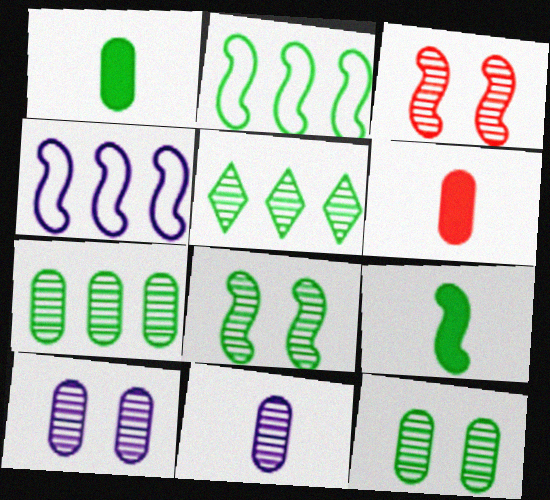[[2, 8, 9], 
[3, 4, 9], 
[3, 5, 11]]